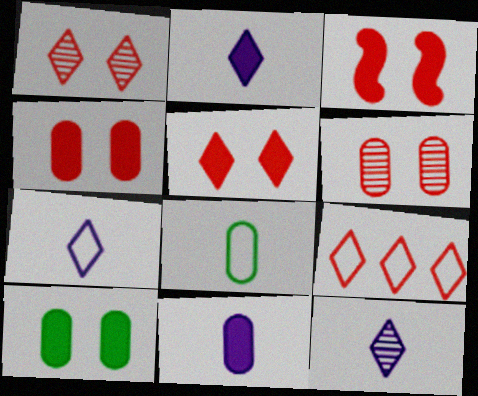[[2, 7, 12], 
[3, 4, 5]]